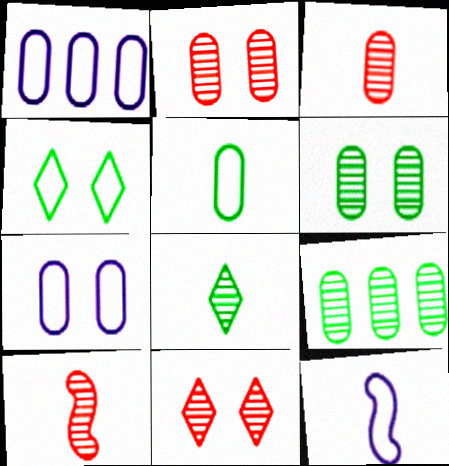[]